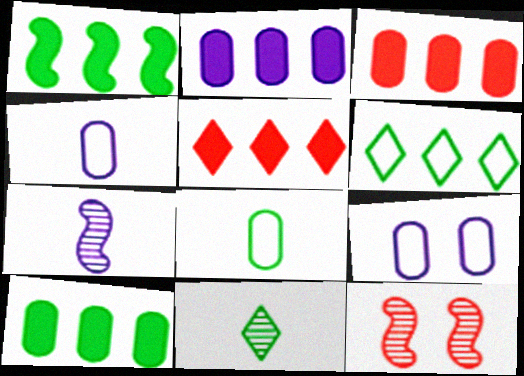[[1, 2, 5], 
[2, 3, 10]]